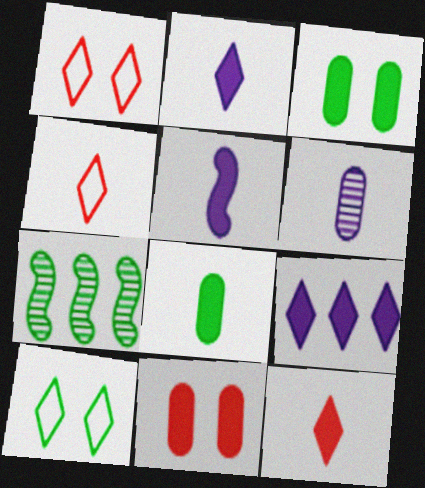[[5, 8, 12], 
[7, 8, 10]]